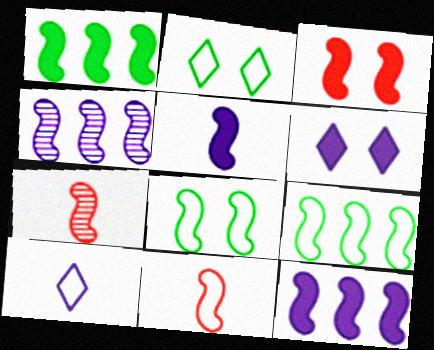[[1, 3, 5], 
[7, 8, 12]]